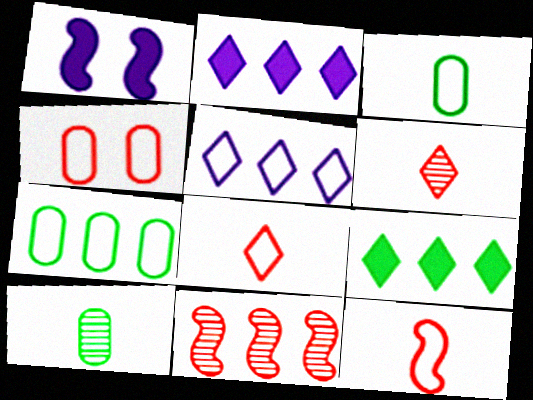[[1, 6, 7], 
[2, 7, 11]]